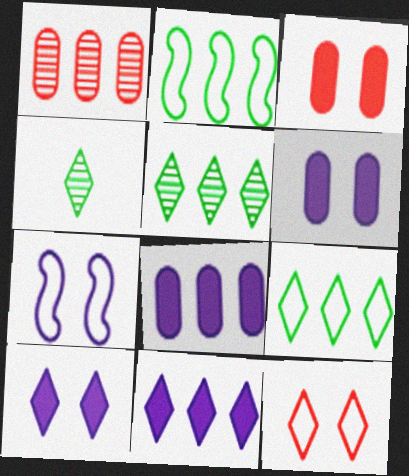[[1, 2, 11], 
[4, 11, 12]]